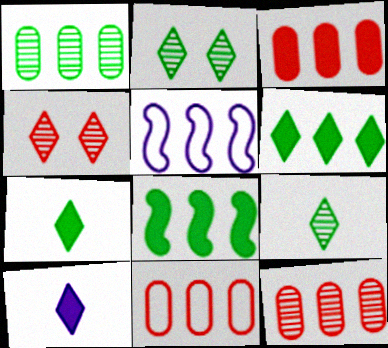[[3, 11, 12], 
[5, 6, 12]]